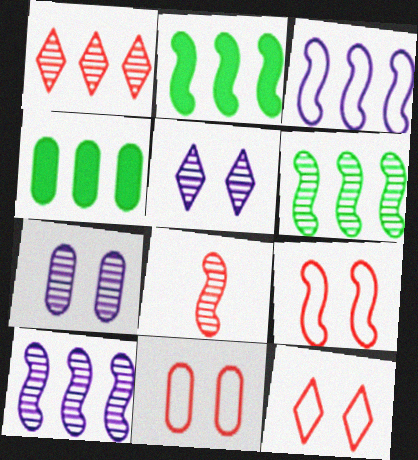[[1, 3, 4], 
[9, 11, 12]]